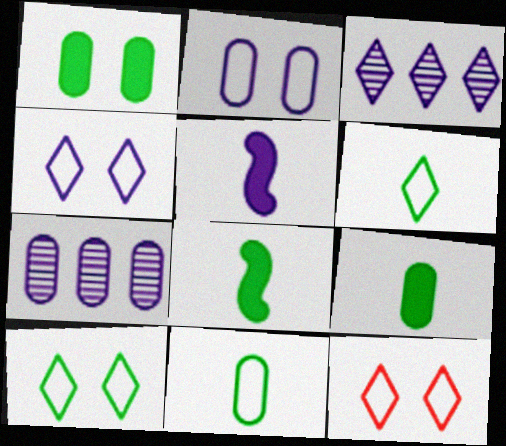[[2, 3, 5], 
[4, 5, 7], 
[4, 10, 12], 
[7, 8, 12]]